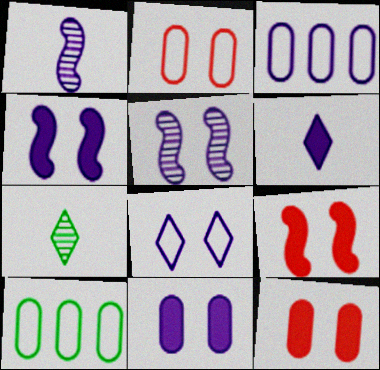[[3, 5, 6], 
[3, 7, 9], 
[5, 8, 11]]